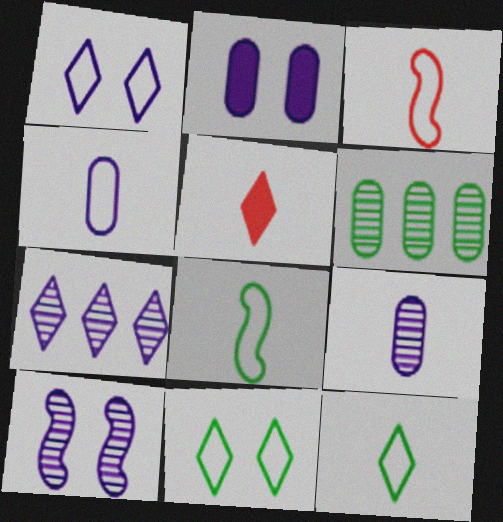[[1, 2, 10], 
[3, 4, 12], 
[5, 7, 11], 
[5, 8, 9], 
[7, 9, 10]]